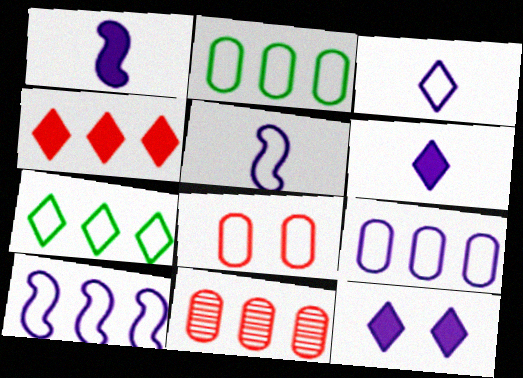[[5, 7, 8]]